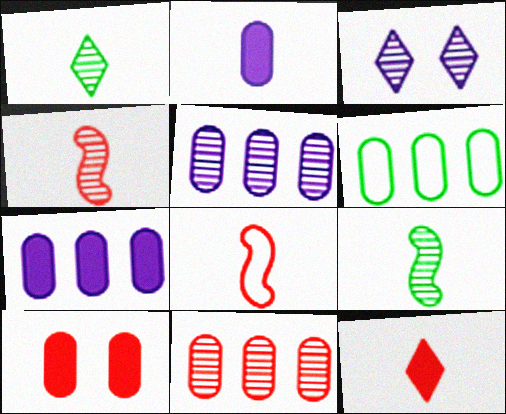[[1, 2, 8], 
[3, 9, 11], 
[6, 7, 11]]